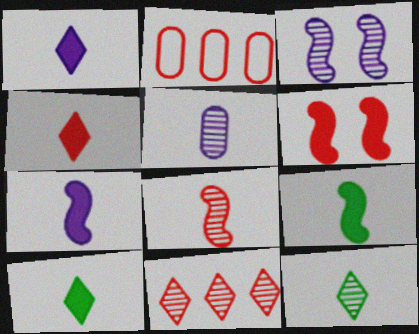[[1, 4, 10], 
[2, 3, 10], 
[5, 8, 12]]